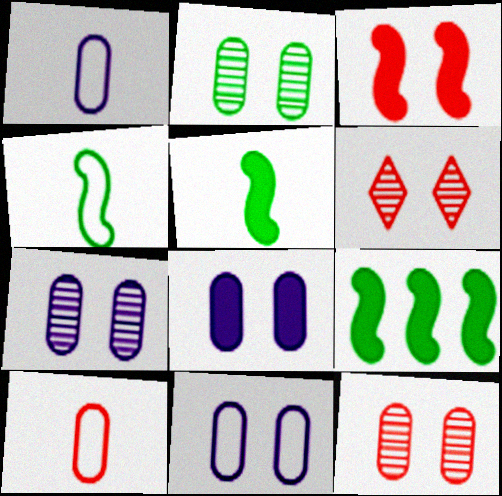[[1, 6, 9], 
[2, 7, 12], 
[7, 8, 11]]